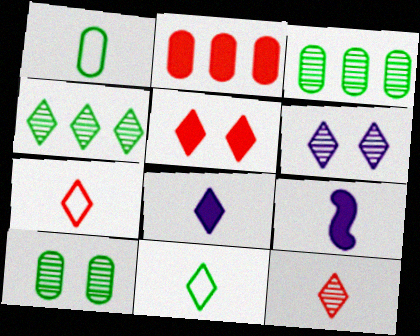[[1, 9, 12], 
[4, 6, 12], 
[8, 11, 12]]